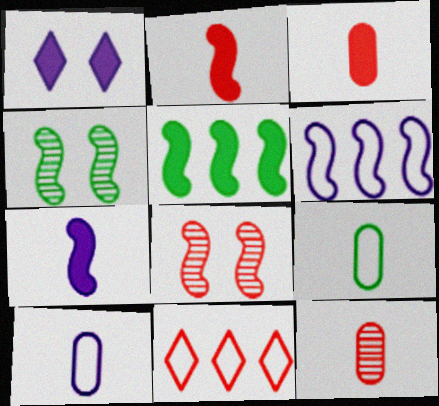[[1, 3, 5], 
[2, 4, 6], 
[3, 8, 11]]